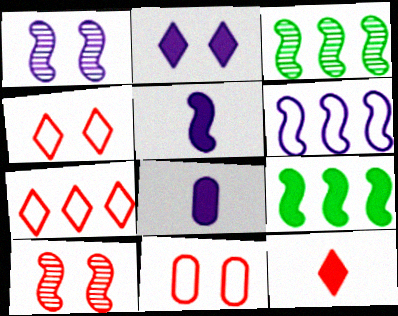[[1, 5, 6], 
[3, 4, 8]]